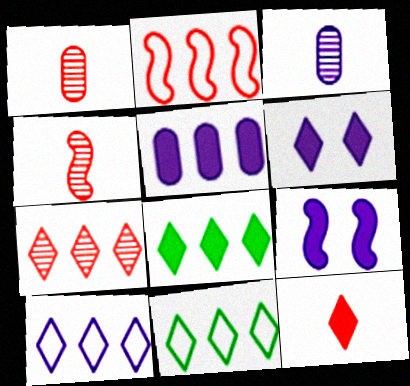[[1, 9, 11], 
[3, 9, 10], 
[6, 8, 12], 
[7, 8, 10]]